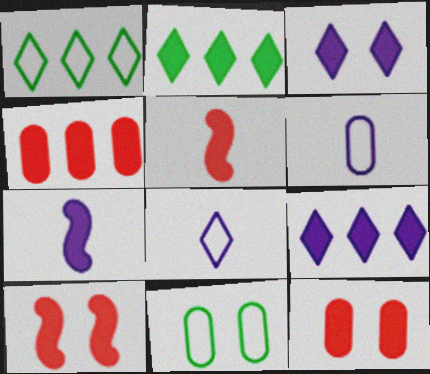[[2, 7, 12]]